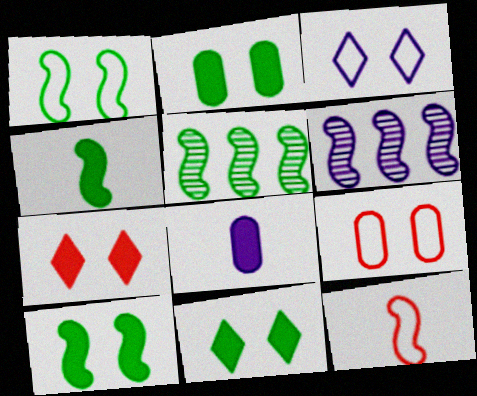[[1, 3, 9], 
[1, 4, 5], 
[2, 10, 11], 
[3, 6, 8], 
[6, 10, 12]]